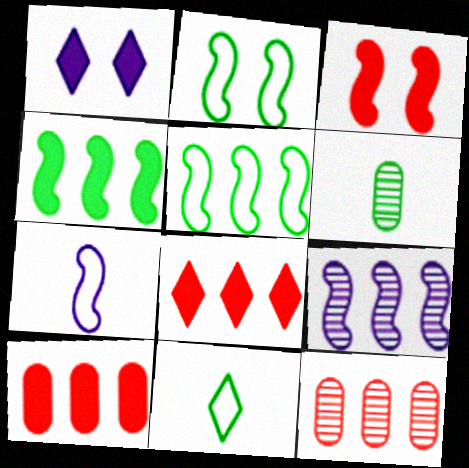[]